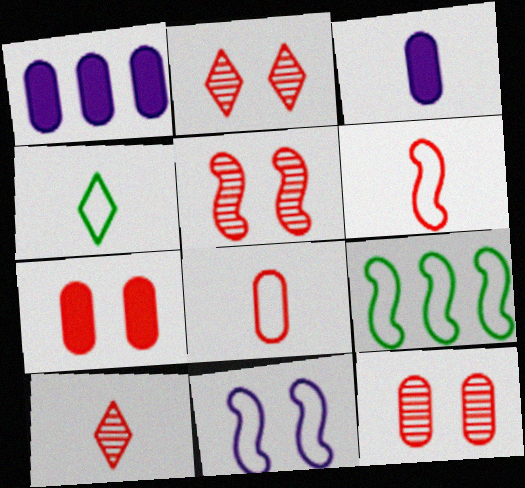[[1, 4, 5], 
[2, 3, 9], 
[2, 5, 12], 
[6, 9, 11]]